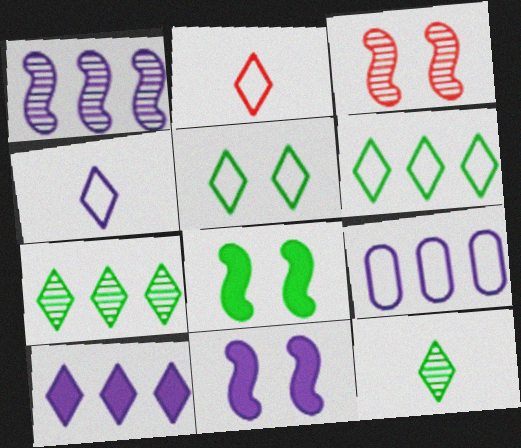[[1, 9, 10]]